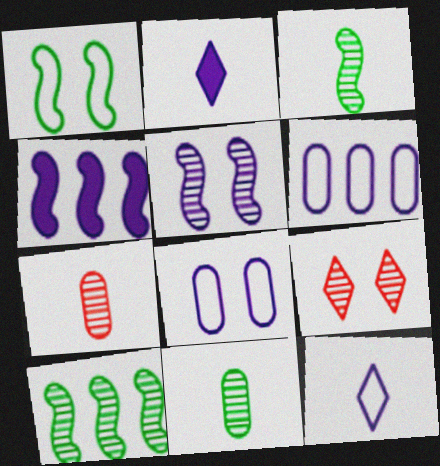[[2, 5, 6]]